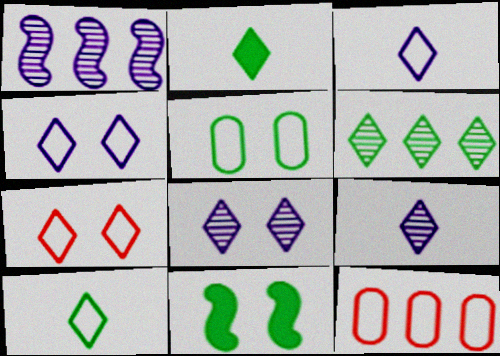[[9, 11, 12]]